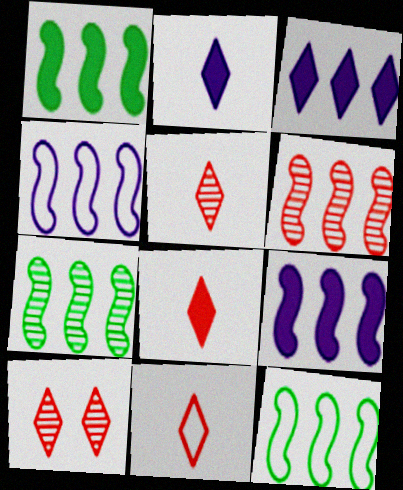[[1, 4, 6], 
[1, 7, 12], 
[5, 8, 11], 
[6, 9, 12]]